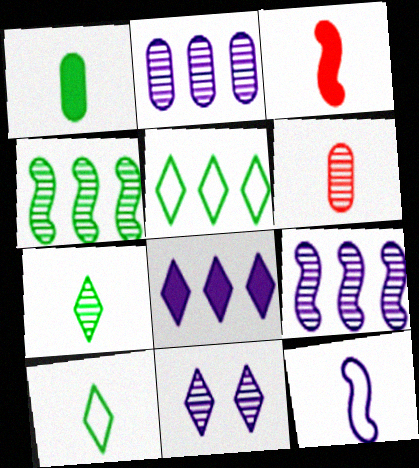[[4, 6, 11]]